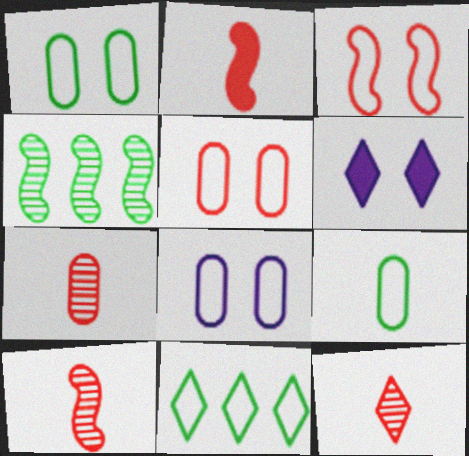[[1, 5, 8], 
[6, 11, 12], 
[7, 10, 12]]